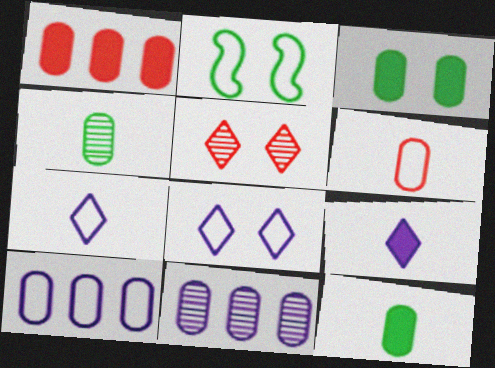[[3, 6, 11]]